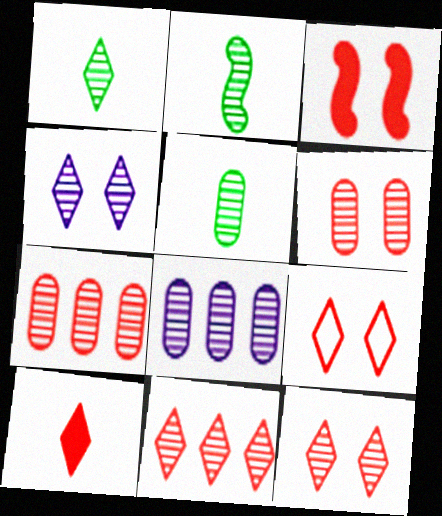[[1, 2, 5], 
[1, 4, 11], 
[2, 4, 7], 
[2, 8, 12], 
[3, 6, 9], 
[5, 6, 8], 
[9, 10, 11]]